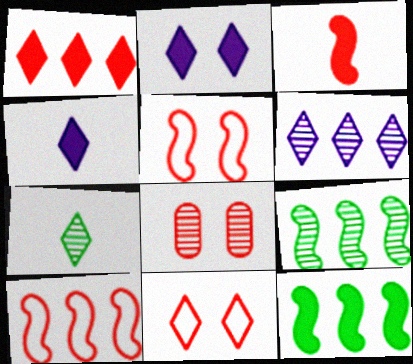[]